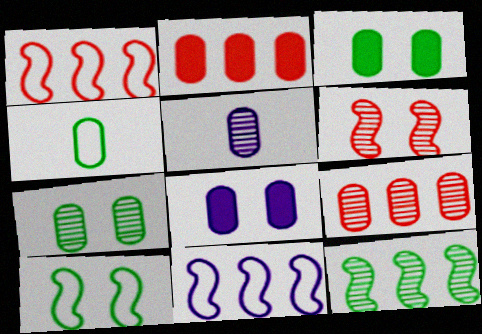[[4, 8, 9], 
[5, 7, 9]]